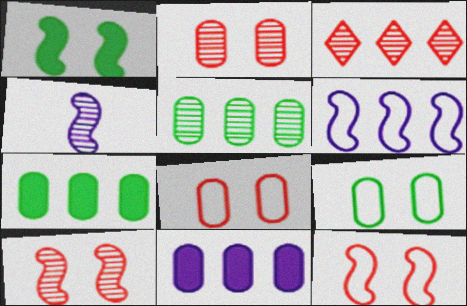[[3, 6, 7]]